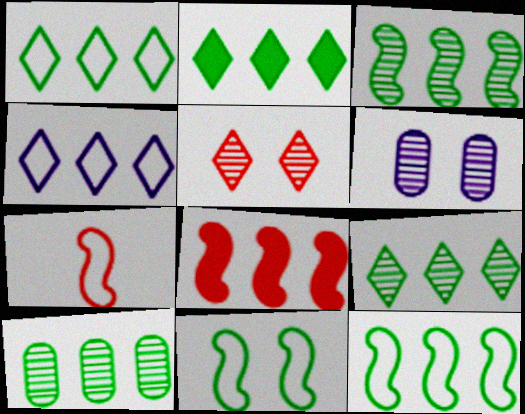[[1, 2, 9], 
[2, 6, 7], 
[2, 10, 12], 
[3, 9, 10], 
[4, 8, 10]]